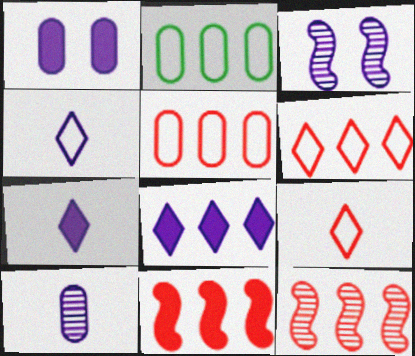[[2, 8, 12]]